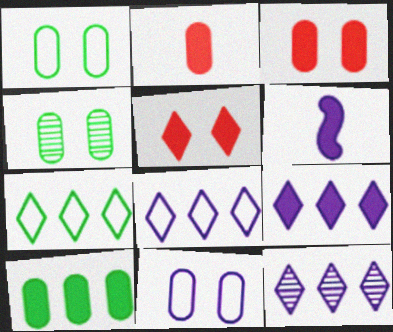[[3, 4, 11], 
[5, 6, 10], 
[6, 11, 12], 
[8, 9, 12]]